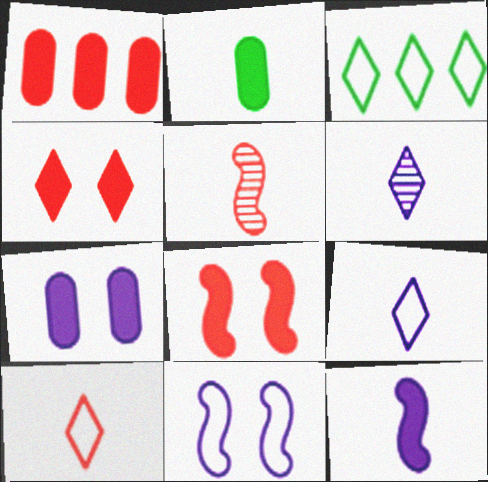[[1, 2, 7], 
[2, 5, 9], 
[3, 4, 6], 
[3, 5, 7]]